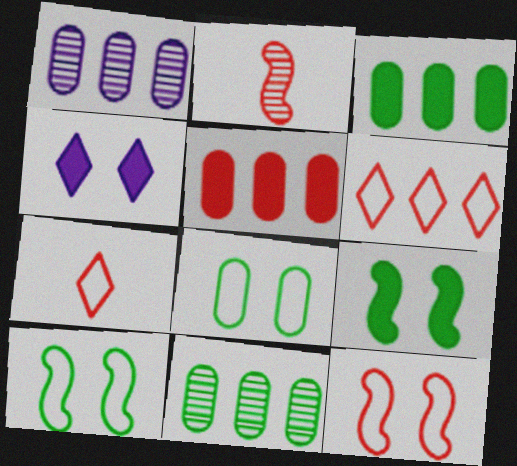[[1, 7, 9]]